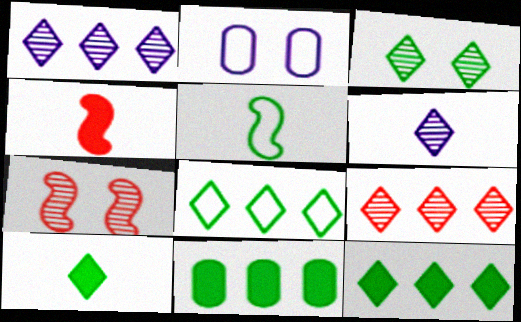[[3, 5, 11], 
[3, 6, 9], 
[3, 8, 10]]